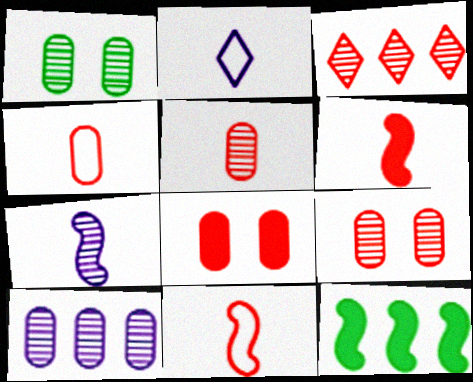[[1, 3, 7], 
[1, 5, 10], 
[2, 9, 12], 
[3, 8, 11]]